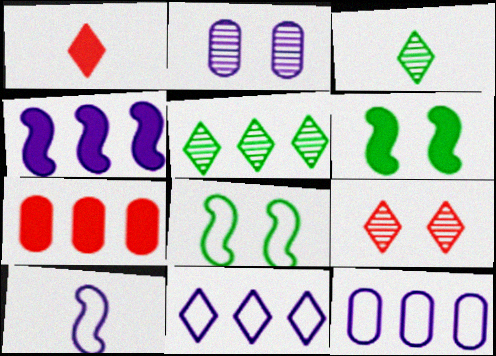[]